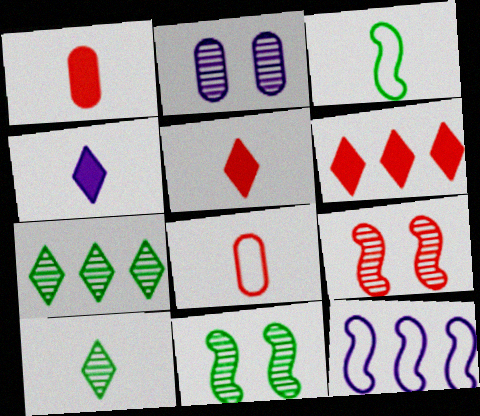[[2, 3, 6], 
[2, 4, 12], 
[6, 8, 9]]